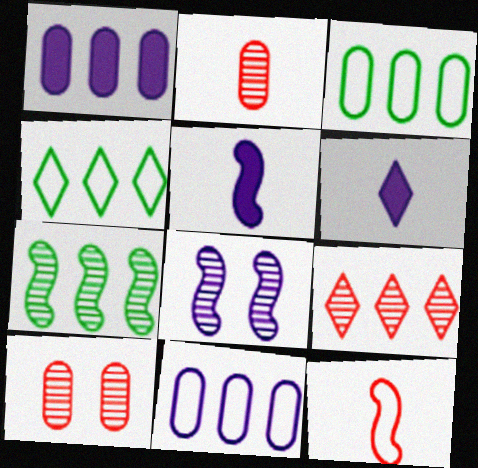[[4, 5, 10], 
[6, 8, 11]]